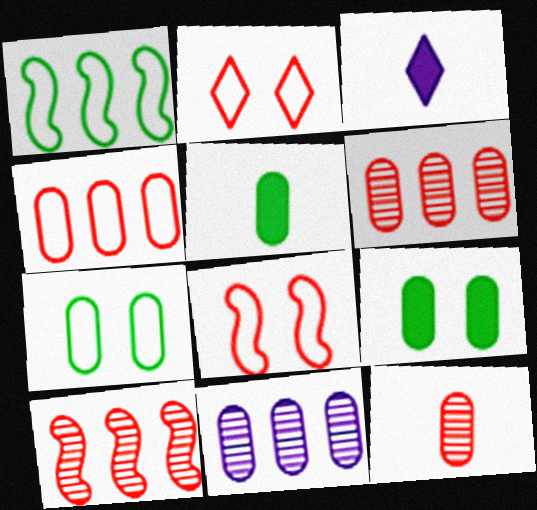[[3, 7, 10]]